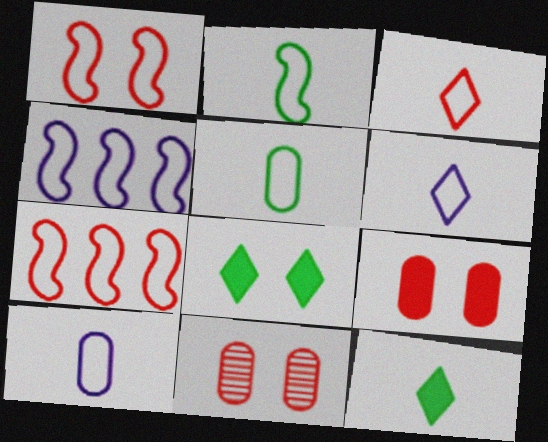[[1, 2, 4], 
[2, 3, 10], 
[4, 11, 12]]